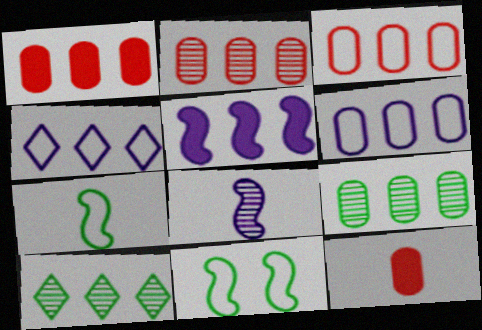[[1, 2, 3], 
[1, 6, 9], 
[3, 5, 10]]